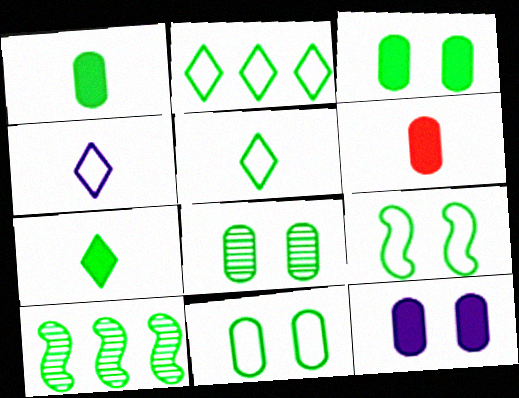[[3, 5, 10], 
[3, 8, 11], 
[7, 10, 11]]